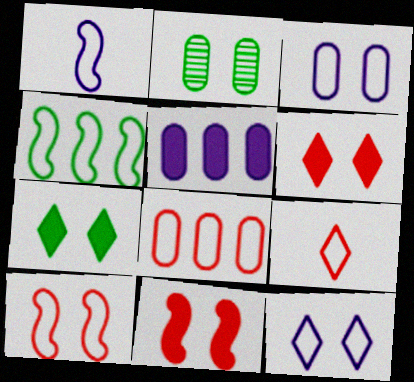[[1, 4, 10], 
[2, 11, 12], 
[3, 4, 9], 
[8, 9, 10]]